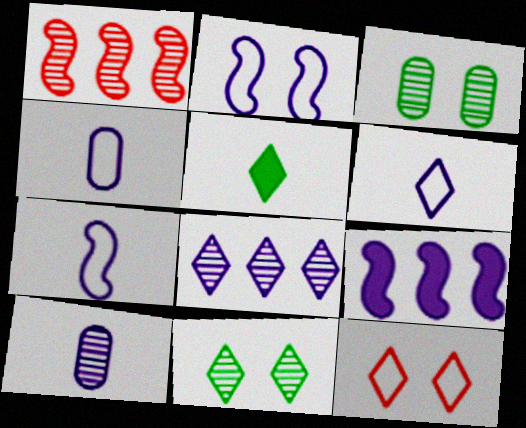[[1, 10, 11], 
[4, 6, 7], 
[5, 8, 12]]